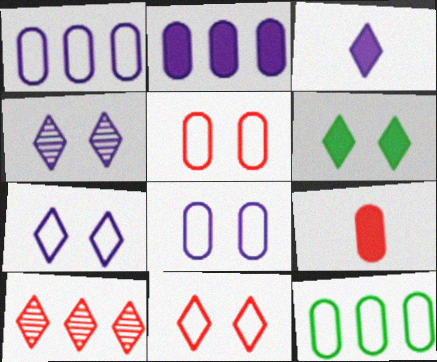[[4, 6, 11]]